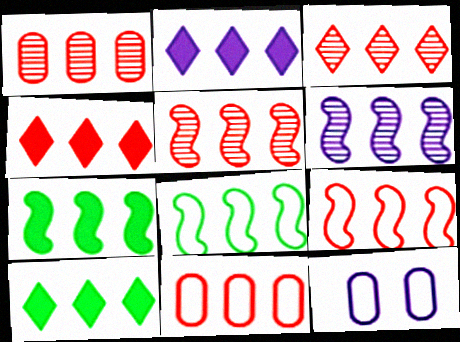[[1, 2, 8], 
[1, 3, 5], 
[1, 4, 9], 
[2, 4, 10], 
[4, 5, 11], 
[6, 7, 9], 
[6, 10, 11]]